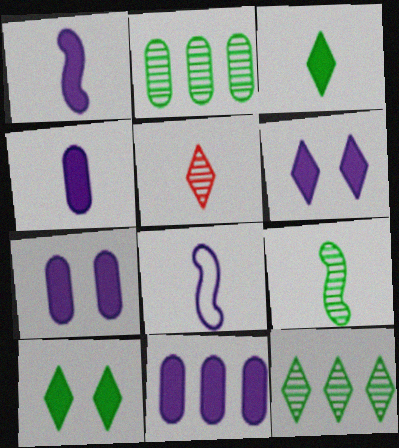[[1, 6, 11], 
[4, 7, 11]]